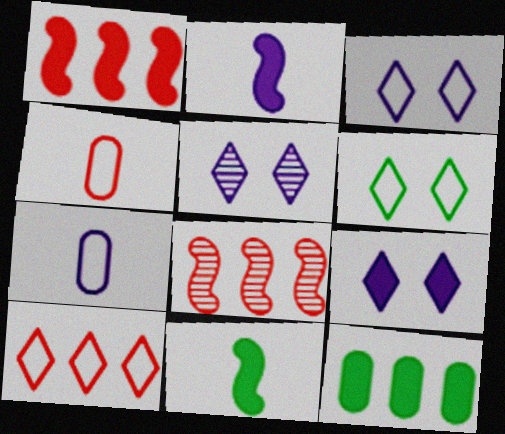[[3, 5, 9]]